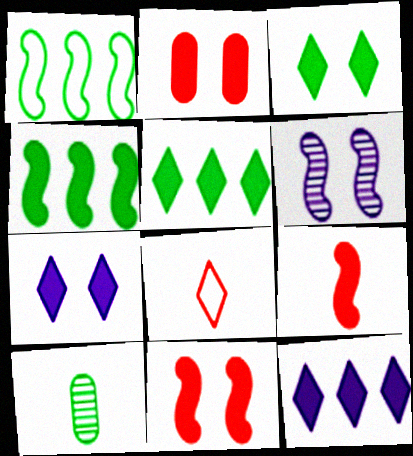[[1, 3, 10], 
[1, 6, 9]]